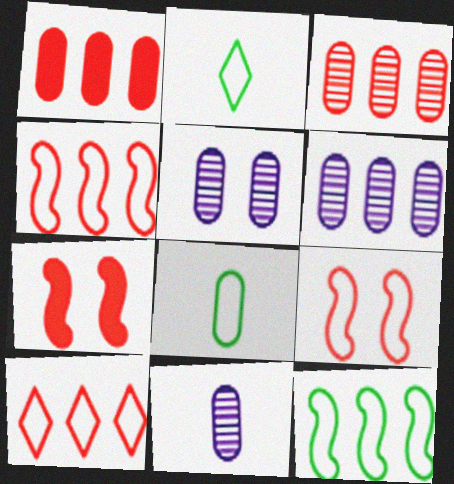[[1, 5, 8], 
[2, 6, 7], 
[5, 6, 11]]